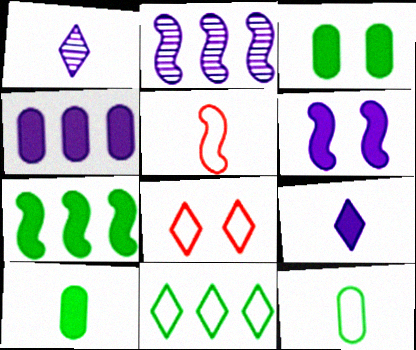[[1, 5, 10], 
[2, 8, 10], 
[4, 6, 9]]